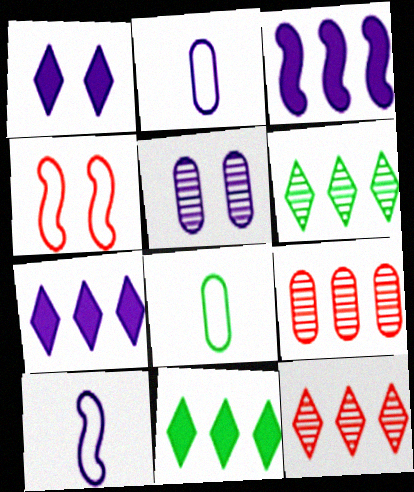[[5, 7, 10]]